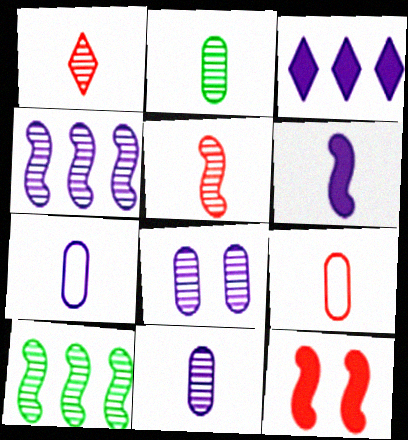[[1, 8, 10]]